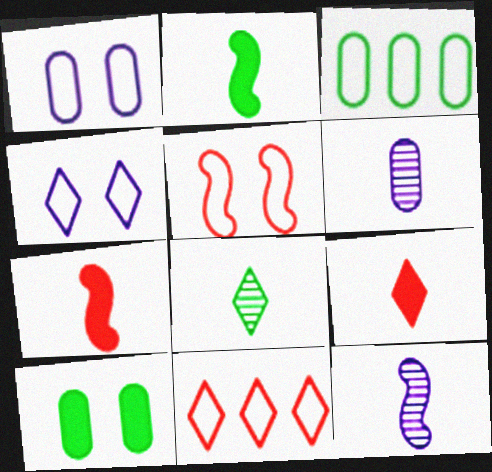[[10, 11, 12]]